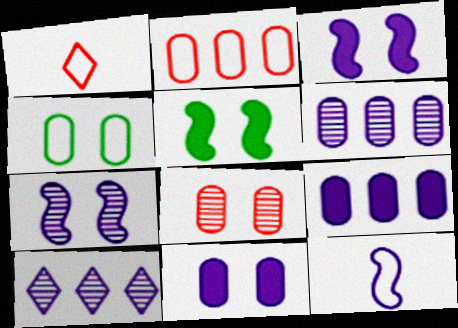[[1, 5, 6], 
[4, 8, 11], 
[10, 11, 12]]